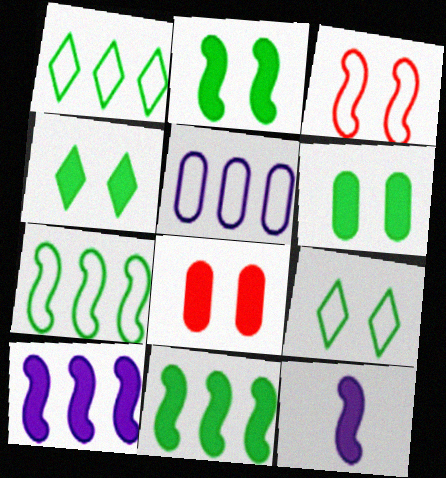[[2, 4, 6]]